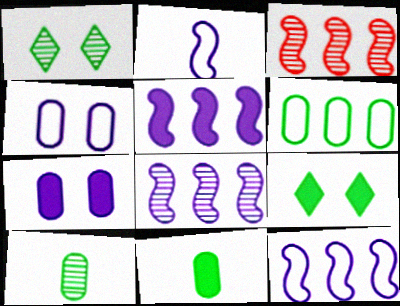[[5, 8, 12]]